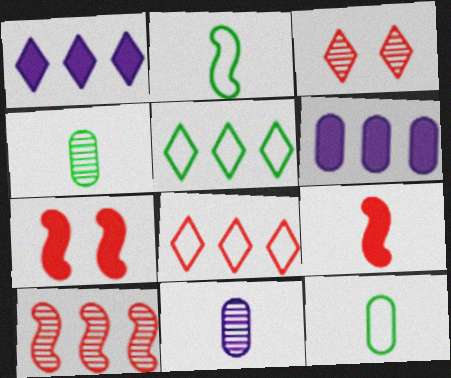[[2, 3, 6], 
[5, 6, 10], 
[5, 7, 11]]